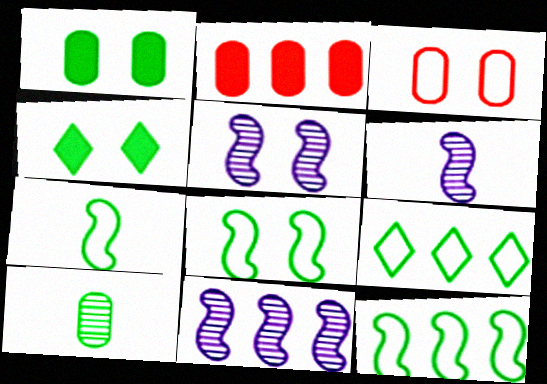[[2, 9, 11], 
[3, 4, 5], 
[4, 10, 12], 
[5, 6, 11], 
[7, 8, 12]]